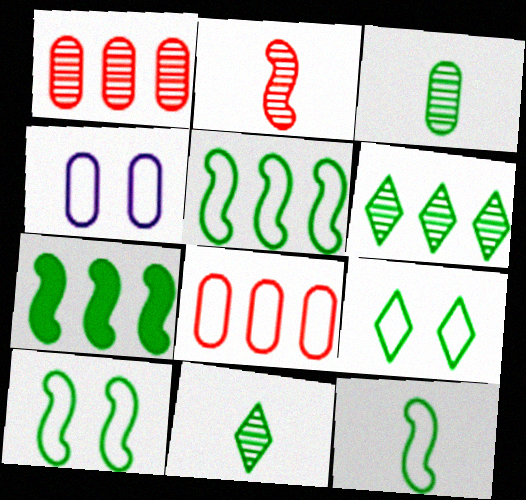[[3, 7, 9], 
[5, 10, 12]]